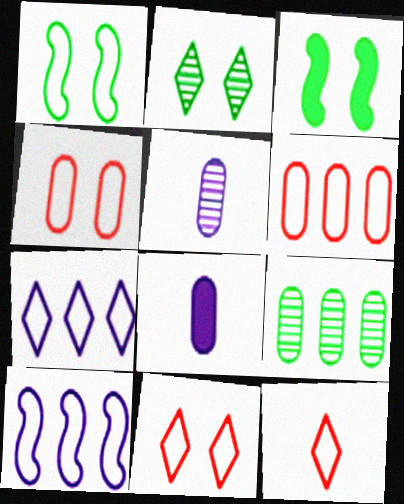[[4, 8, 9]]